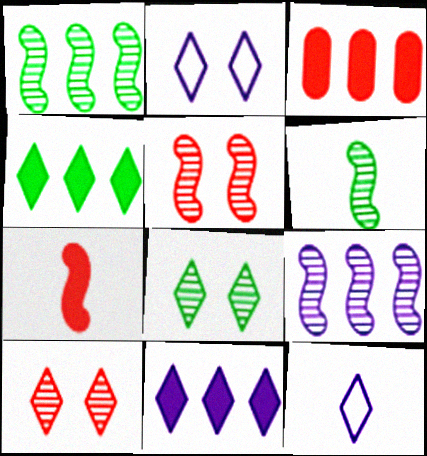[[2, 3, 6], 
[4, 10, 12], 
[5, 6, 9]]